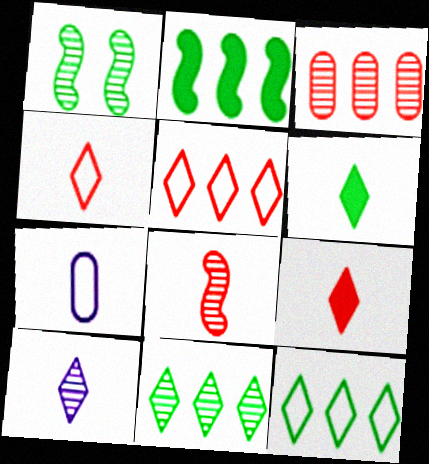[[1, 3, 10], 
[4, 6, 10], 
[6, 7, 8]]